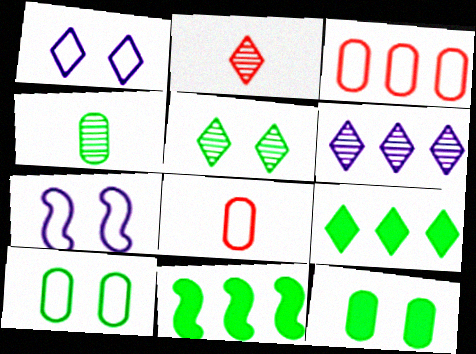[[1, 2, 9], 
[2, 5, 6], 
[3, 6, 11]]